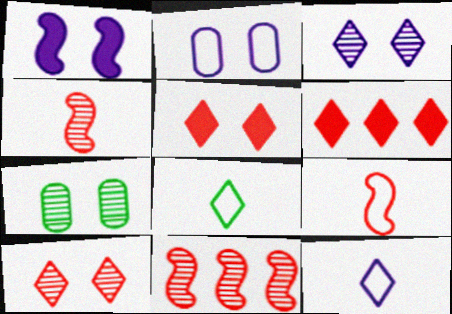[[1, 2, 3], 
[3, 6, 8]]